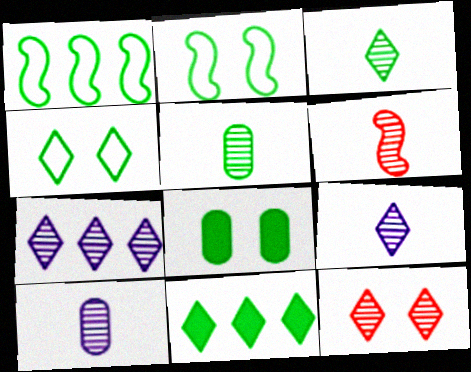[[1, 3, 8], 
[2, 5, 11], 
[3, 4, 11], 
[3, 6, 10], 
[3, 7, 12], 
[5, 6, 9]]